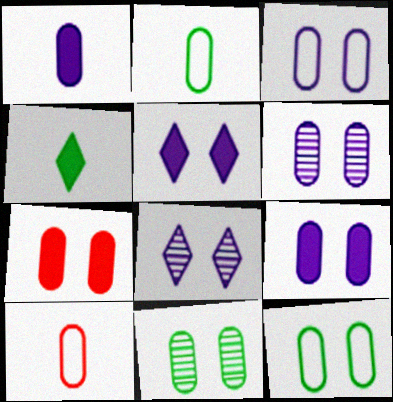[[3, 6, 9], 
[3, 7, 11], 
[6, 7, 12]]